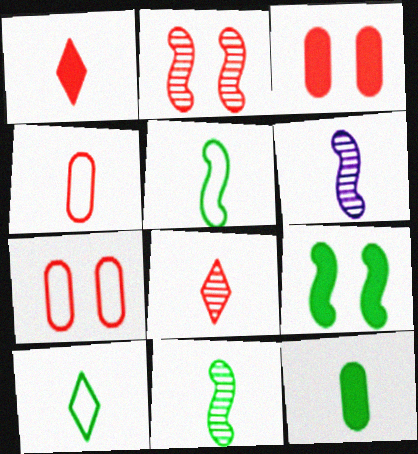[[10, 11, 12]]